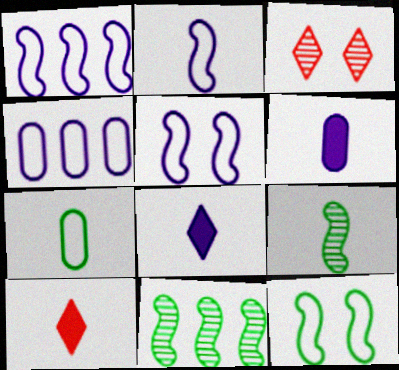[[1, 2, 5]]